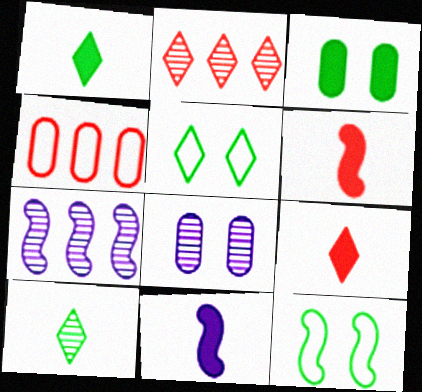[[6, 7, 12]]